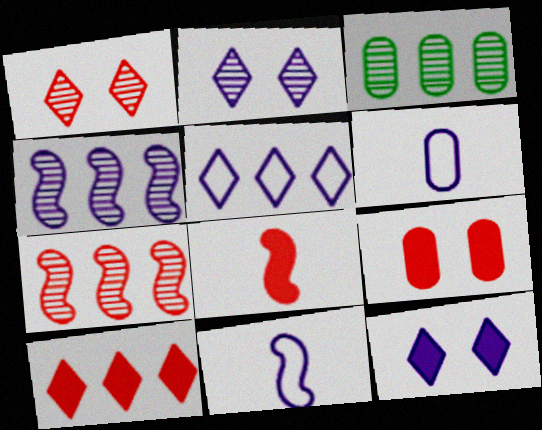[[3, 6, 9], 
[4, 6, 12], 
[8, 9, 10]]